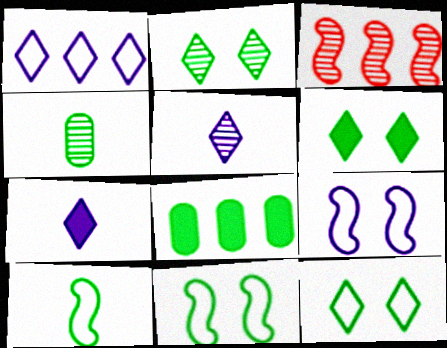[[1, 3, 8], 
[2, 6, 12], 
[2, 8, 10]]